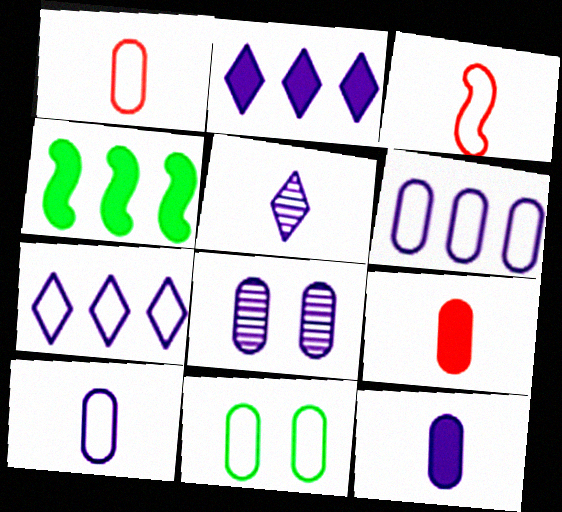[[1, 6, 11], 
[3, 7, 11], 
[6, 8, 12]]